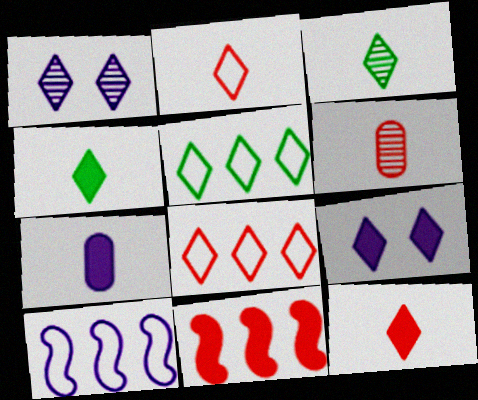[[1, 4, 8], 
[1, 5, 12], 
[1, 7, 10], 
[3, 8, 9]]